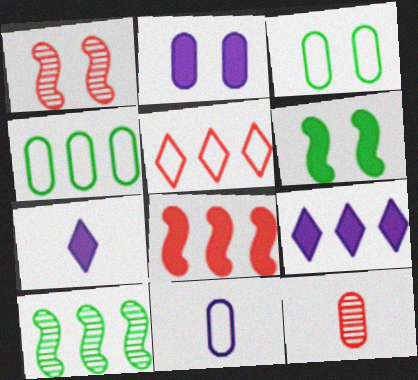[[1, 4, 7], 
[2, 4, 12]]